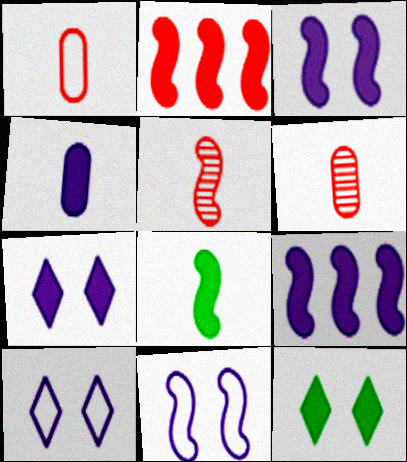[[2, 3, 8], 
[2, 4, 12], 
[4, 7, 9]]